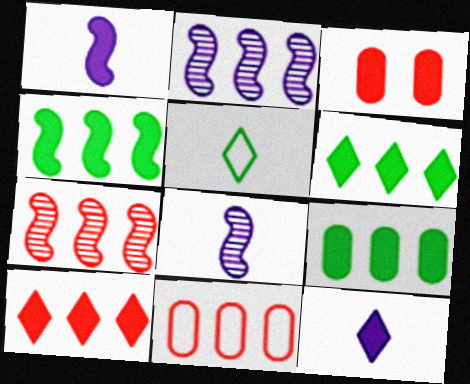[[1, 3, 6], 
[2, 3, 5], 
[2, 6, 11], 
[3, 4, 12], 
[4, 6, 9], 
[7, 10, 11]]